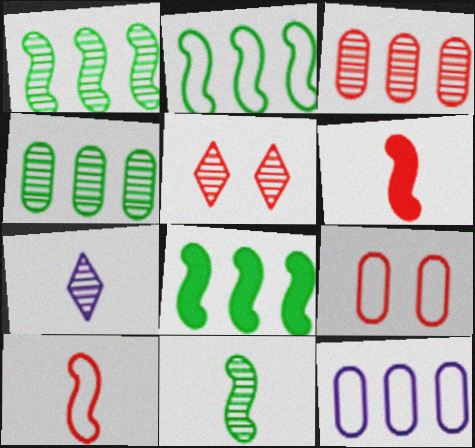[[1, 2, 8], 
[7, 8, 9]]